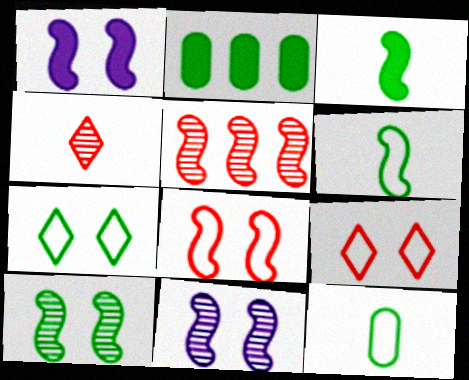[[1, 5, 6], 
[1, 8, 10]]